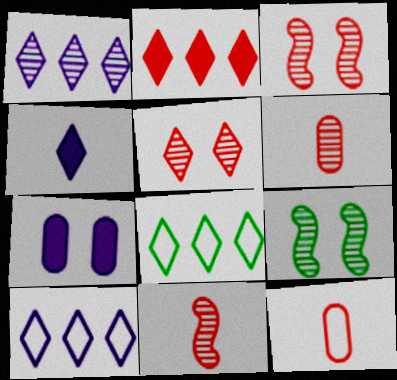[[1, 2, 8], 
[1, 6, 9], 
[2, 3, 12], 
[4, 5, 8], 
[7, 8, 11]]